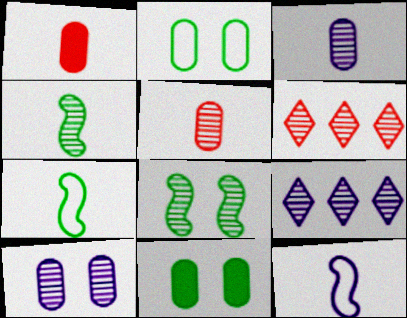[[3, 6, 8], 
[4, 6, 10], 
[5, 8, 9], 
[6, 11, 12]]